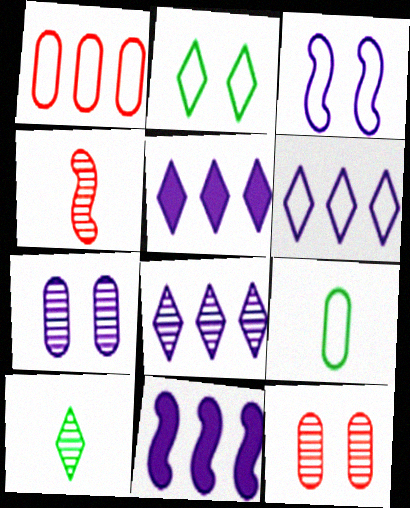[[5, 6, 8]]